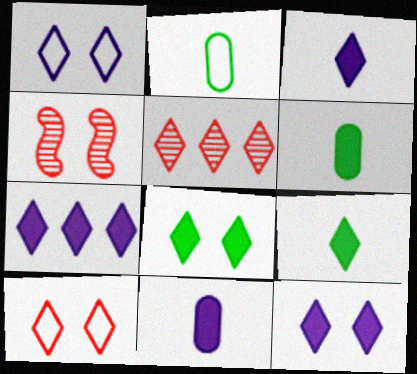[[1, 5, 9], 
[2, 4, 7], 
[3, 7, 12]]